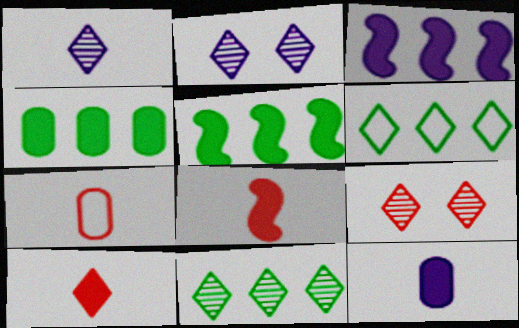[[1, 9, 11], 
[2, 5, 7], 
[2, 6, 10]]